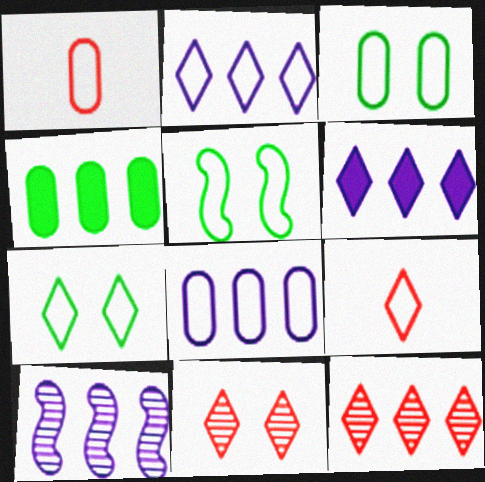[[1, 2, 5], 
[1, 3, 8], 
[2, 7, 9], 
[3, 5, 7], 
[5, 8, 9], 
[6, 8, 10]]